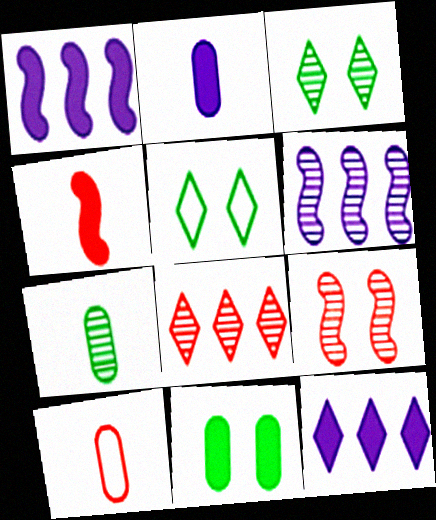[[1, 3, 10], 
[2, 7, 10], 
[4, 11, 12]]